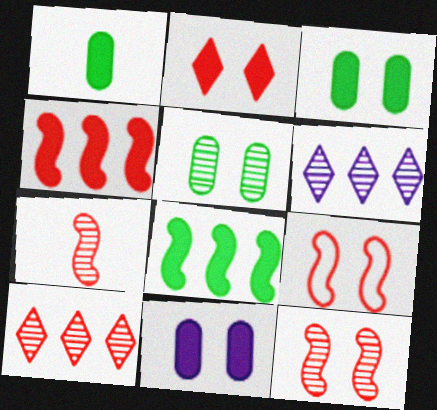[[1, 6, 9], 
[4, 7, 9], 
[5, 6, 7]]